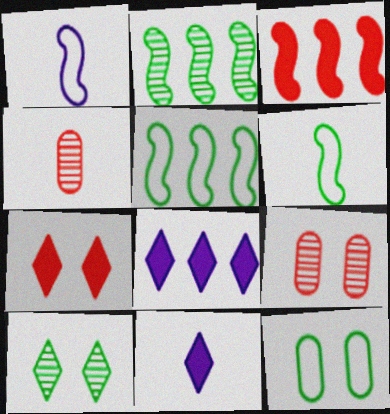[[4, 6, 11], 
[5, 9, 11], 
[6, 8, 9]]